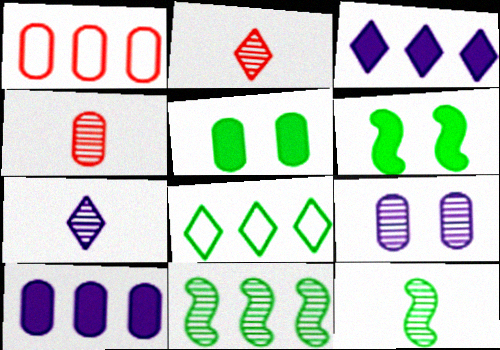[[1, 3, 11], 
[1, 6, 7], 
[2, 9, 11], 
[4, 7, 12], 
[5, 8, 12]]